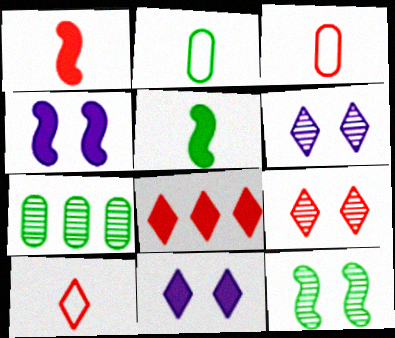[[4, 7, 10], 
[8, 9, 10]]